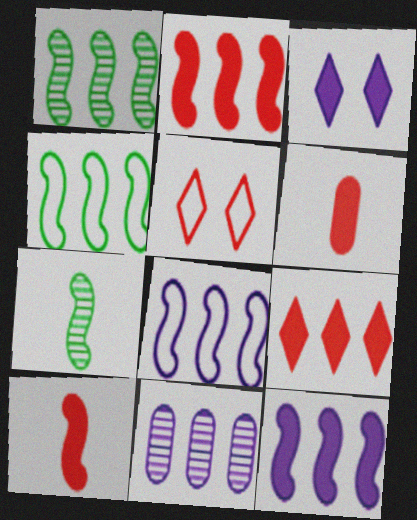[[1, 2, 8], 
[4, 9, 11]]